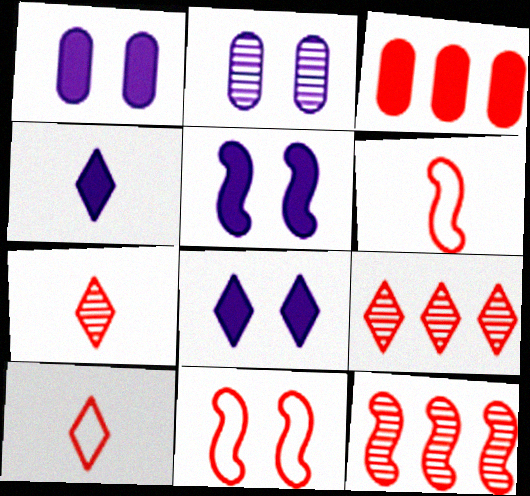[[1, 5, 8], 
[3, 7, 11]]